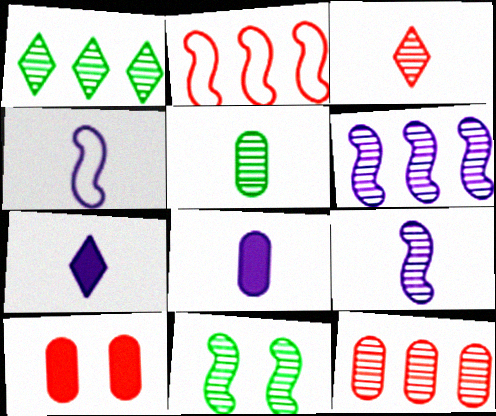[[1, 4, 10], 
[1, 5, 11], 
[1, 6, 12], 
[2, 3, 10], 
[3, 5, 9]]